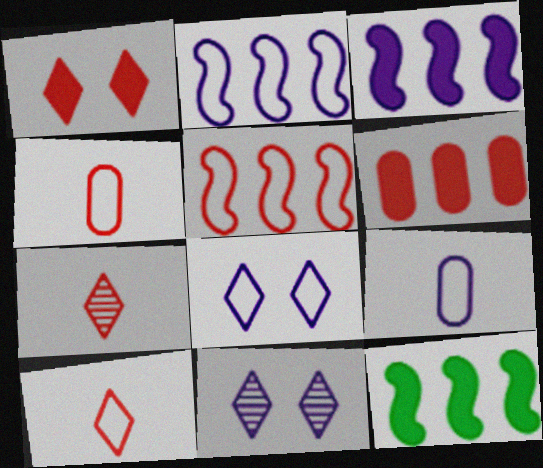[[2, 8, 9], 
[3, 9, 11], 
[4, 11, 12]]